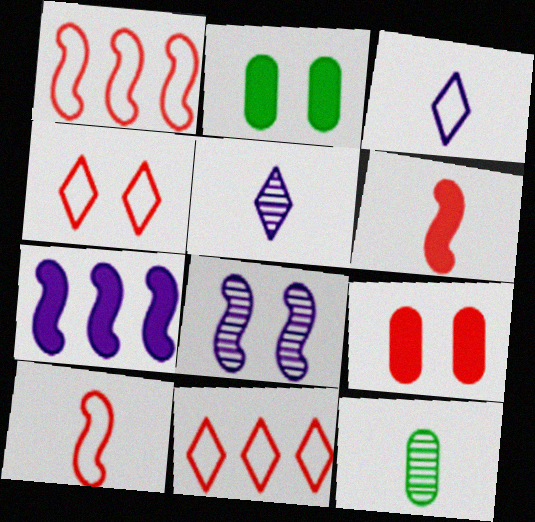[[1, 2, 5], 
[2, 4, 8], 
[3, 6, 12], 
[4, 7, 12]]